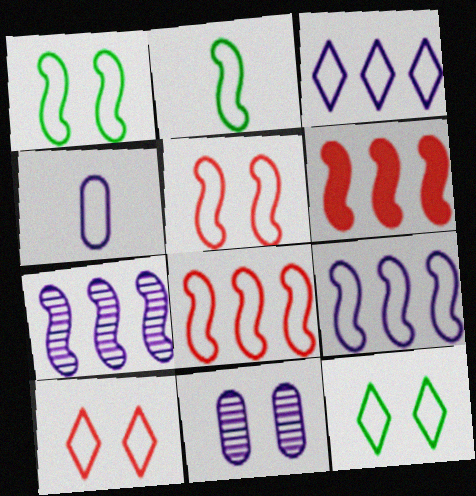[[2, 5, 9], 
[4, 8, 12]]